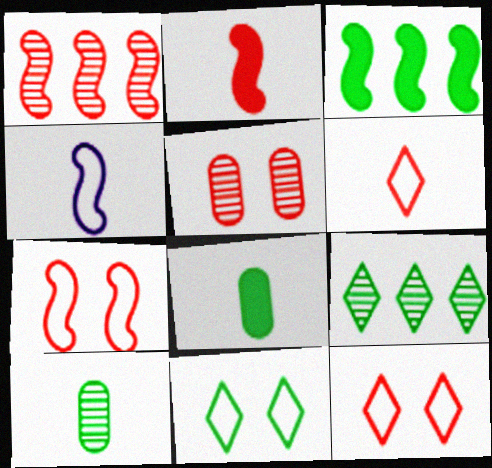[[1, 2, 7], 
[3, 10, 11]]